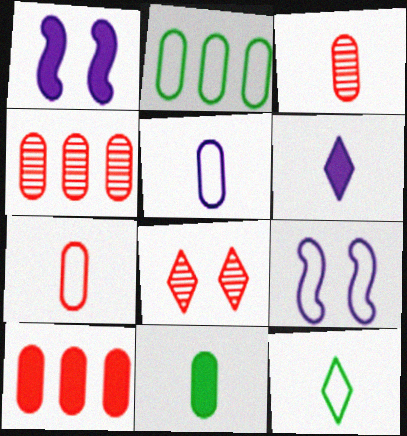[[1, 4, 12], 
[3, 5, 11]]